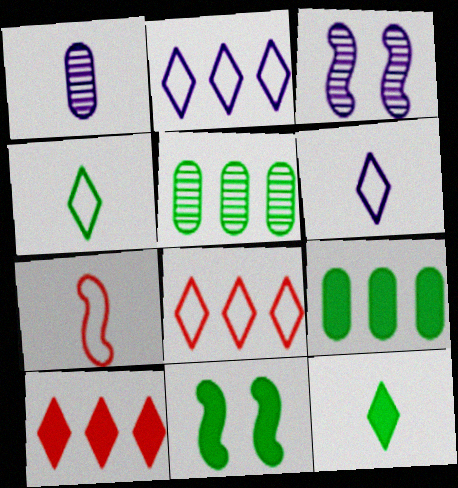[[1, 7, 12], 
[1, 8, 11], 
[4, 5, 11], 
[9, 11, 12]]